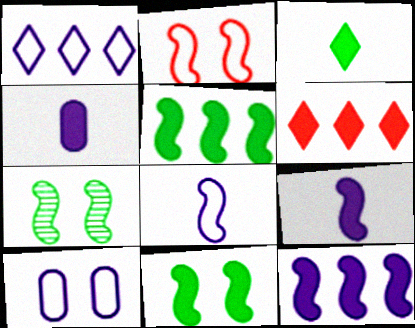[[1, 8, 10], 
[4, 6, 11]]